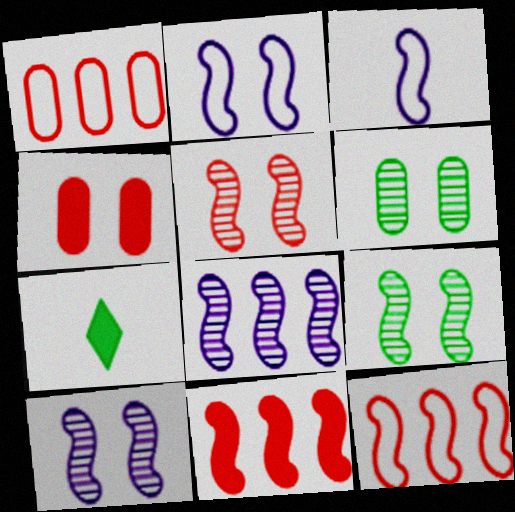[[1, 7, 10], 
[3, 9, 11], 
[5, 9, 10]]